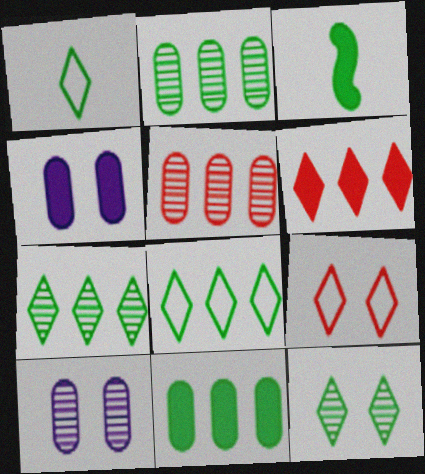[[3, 4, 6]]